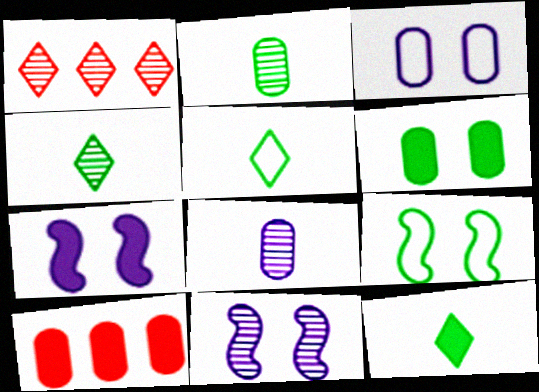[[1, 2, 11], 
[2, 3, 10], 
[4, 5, 12], 
[5, 10, 11], 
[7, 10, 12]]